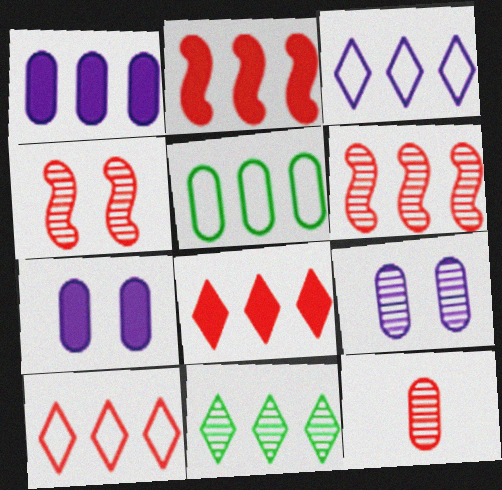[[3, 8, 11], 
[5, 7, 12]]